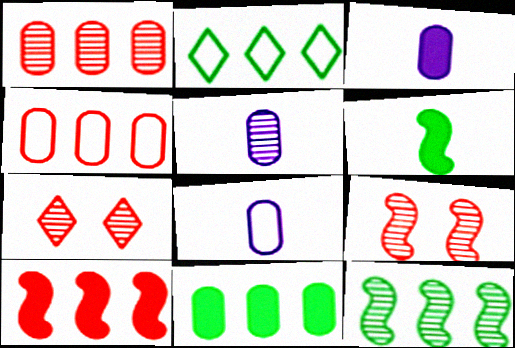[[2, 3, 9], 
[2, 11, 12], 
[3, 5, 8], 
[5, 7, 12]]